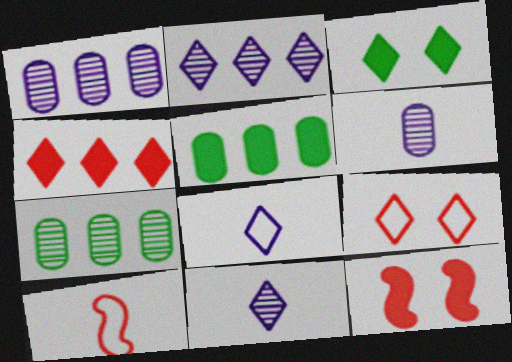[[1, 3, 10], 
[7, 8, 12]]